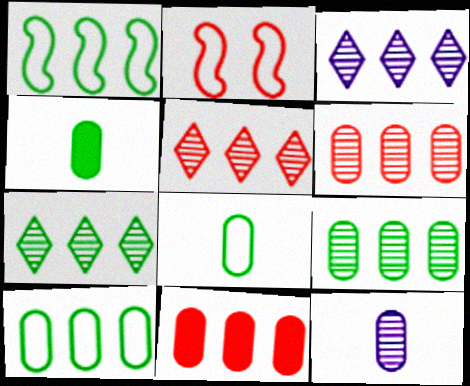[[1, 3, 11], 
[2, 3, 4], 
[3, 5, 7]]